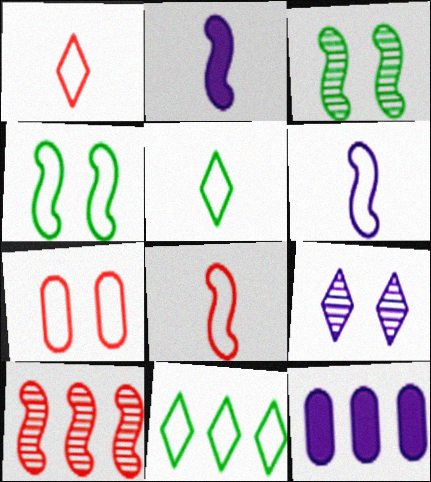[[1, 3, 12], 
[2, 4, 10], 
[6, 7, 11], 
[6, 9, 12], 
[10, 11, 12]]